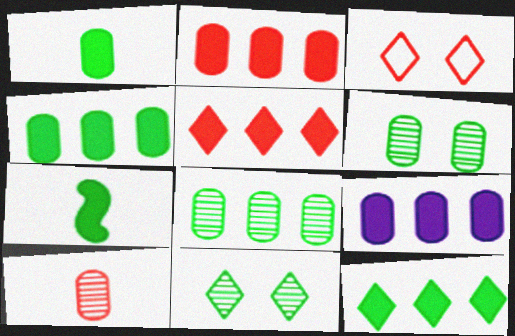[[2, 4, 9]]